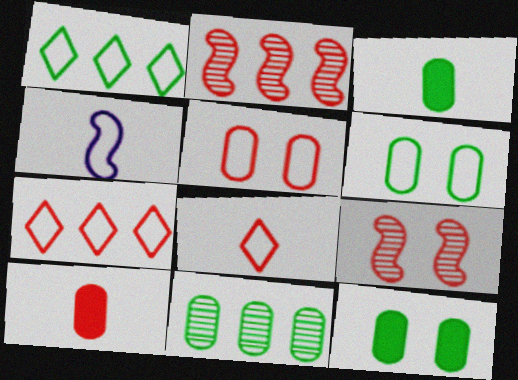[[1, 4, 5], 
[3, 6, 11], 
[4, 6, 7], 
[7, 9, 10]]